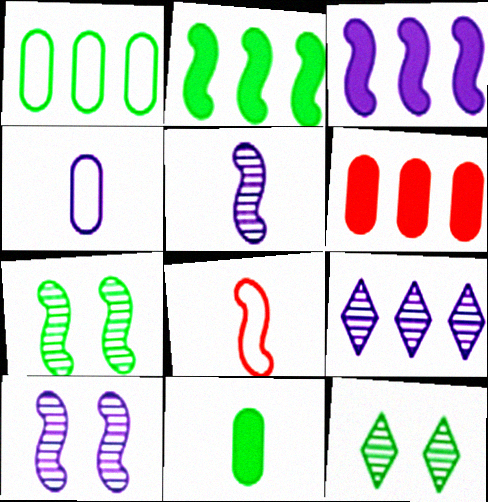[[2, 8, 10], 
[3, 7, 8]]